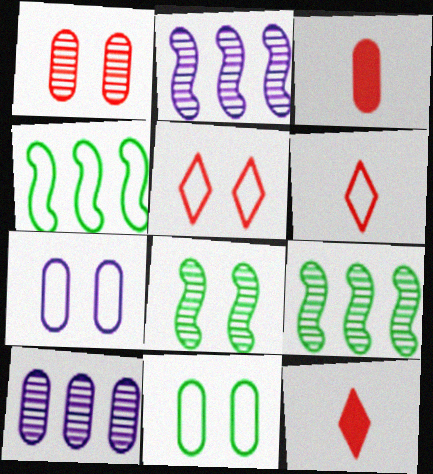[[2, 11, 12], 
[3, 10, 11], 
[4, 6, 7], 
[7, 9, 12]]